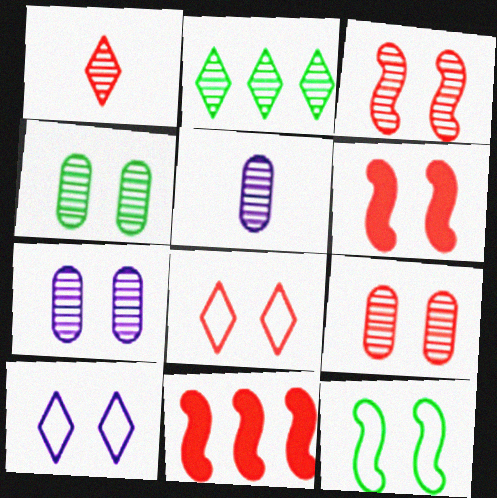[[2, 3, 5], 
[4, 6, 10], 
[4, 7, 9], 
[6, 8, 9]]